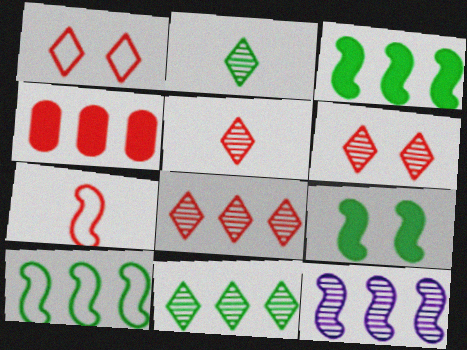[[4, 6, 7], 
[5, 6, 8], 
[7, 9, 12]]